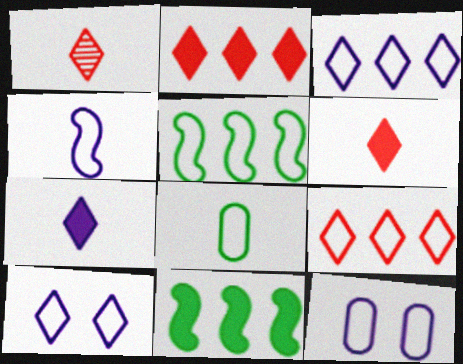[[1, 11, 12], 
[3, 4, 12]]